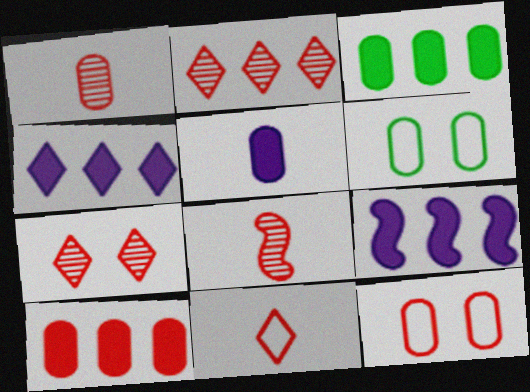[[1, 10, 12], 
[4, 6, 8]]